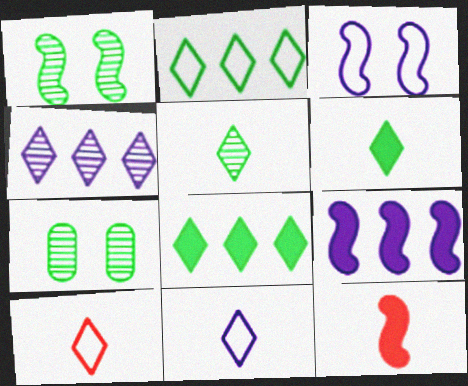[[7, 9, 10]]